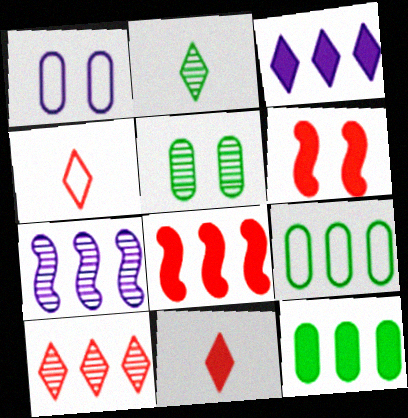[[1, 2, 8], 
[3, 8, 12]]